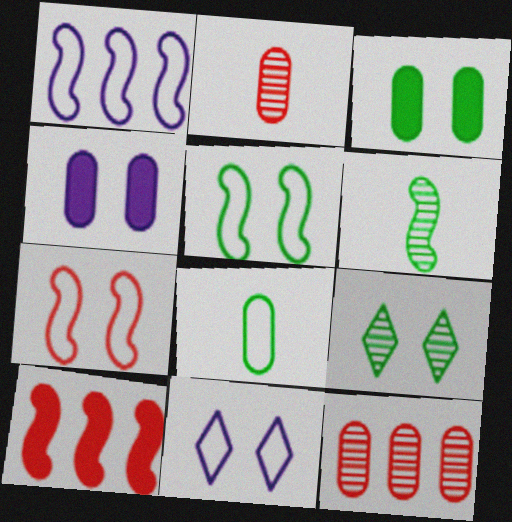[[3, 5, 9], 
[4, 7, 9], 
[4, 8, 12]]